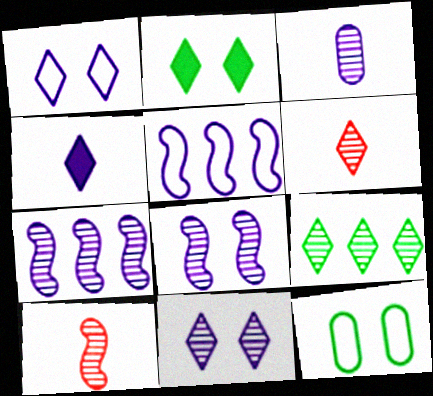[[3, 7, 11], 
[6, 9, 11]]